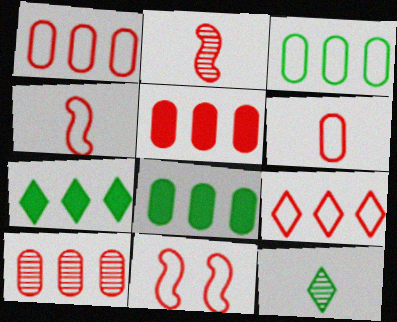[[1, 5, 10], 
[6, 9, 11]]